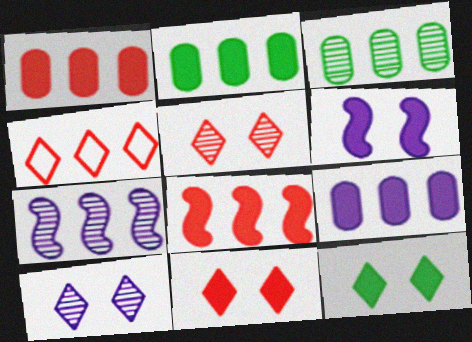[[1, 2, 9], 
[2, 4, 7]]